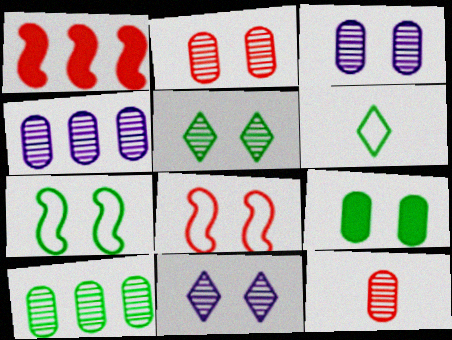[[1, 3, 6], 
[3, 10, 12], 
[5, 7, 9], 
[8, 9, 11]]